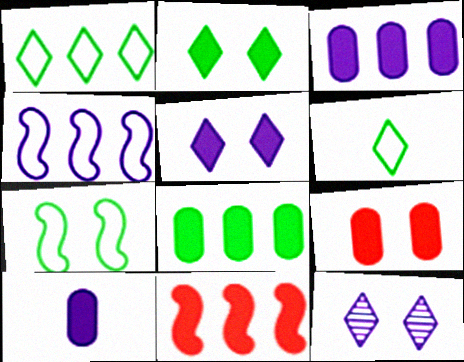[[2, 10, 11], 
[4, 10, 12], 
[7, 9, 12], 
[8, 9, 10]]